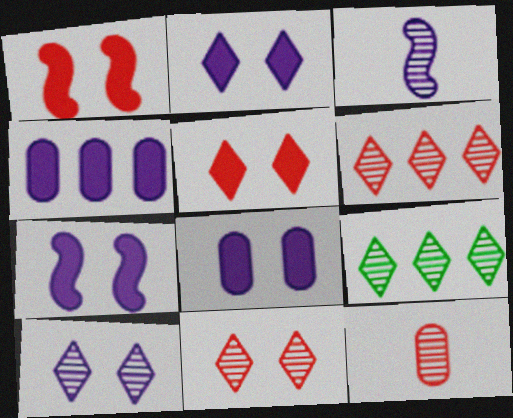[[2, 7, 8]]